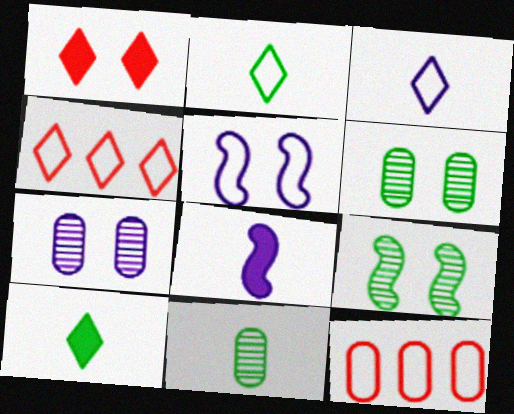[[1, 5, 6], 
[2, 5, 12], 
[4, 6, 8]]